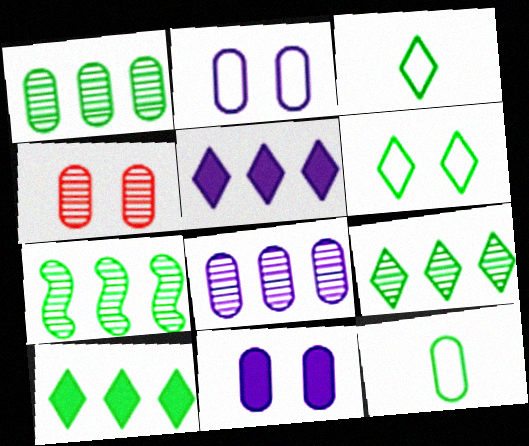[[1, 7, 9]]